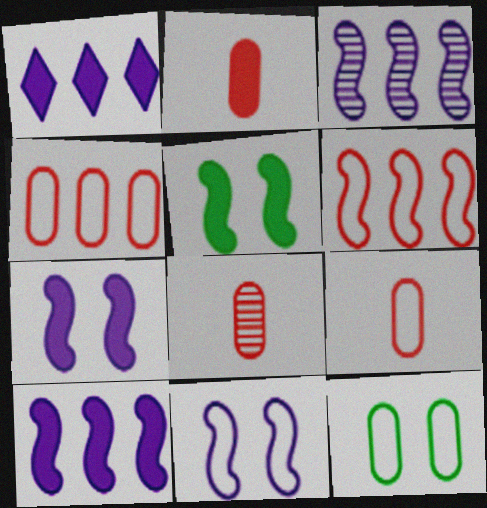[[1, 2, 5], 
[2, 8, 9]]